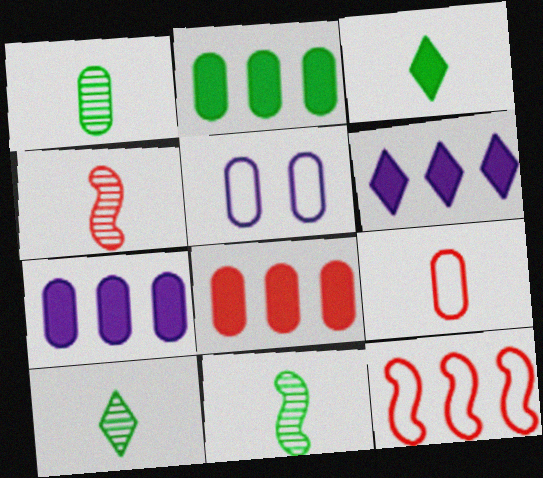[[1, 5, 8], 
[1, 10, 11], 
[2, 7, 8]]